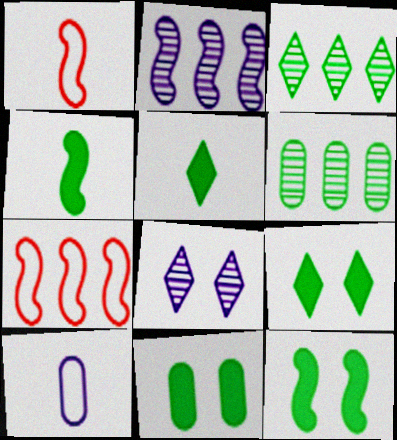[[1, 2, 12], 
[9, 11, 12]]